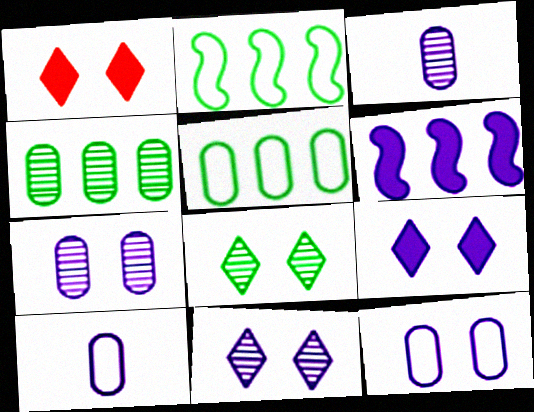[[1, 2, 3], 
[6, 10, 11]]